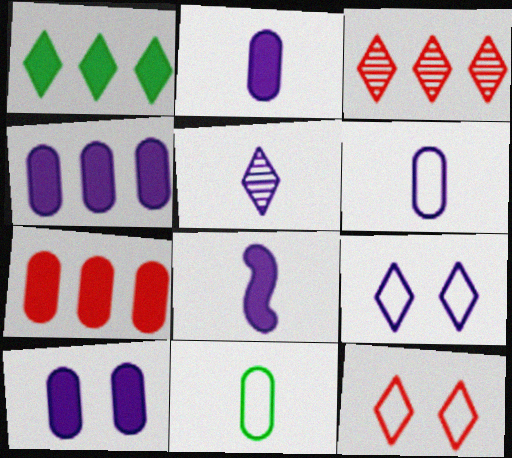[[1, 5, 12], 
[2, 4, 10], 
[5, 6, 8]]